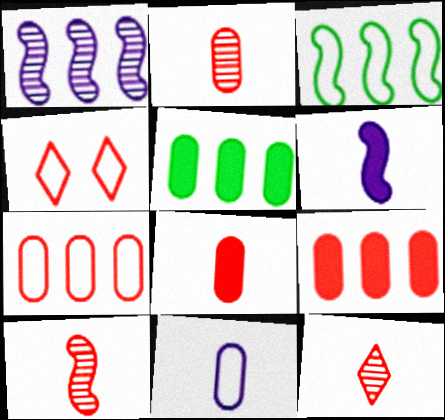[[2, 10, 12], 
[3, 4, 11], 
[4, 9, 10]]